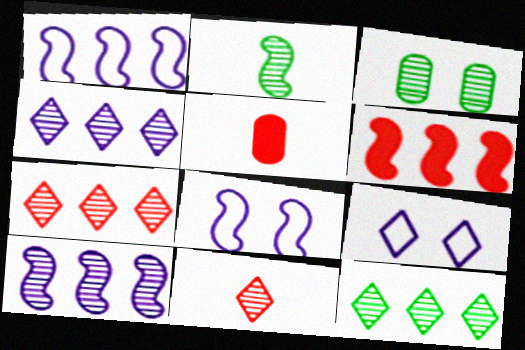[[2, 3, 12], 
[2, 6, 8], 
[3, 10, 11], 
[4, 7, 12], 
[5, 8, 12]]